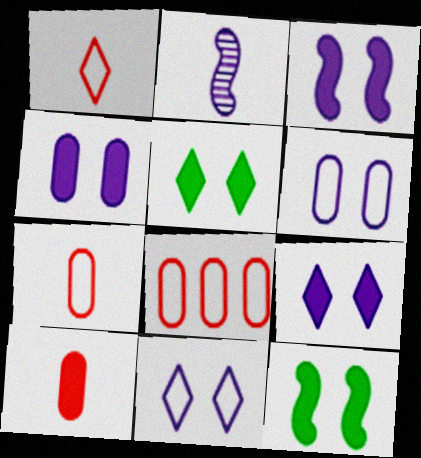[[2, 5, 8], 
[3, 4, 9]]